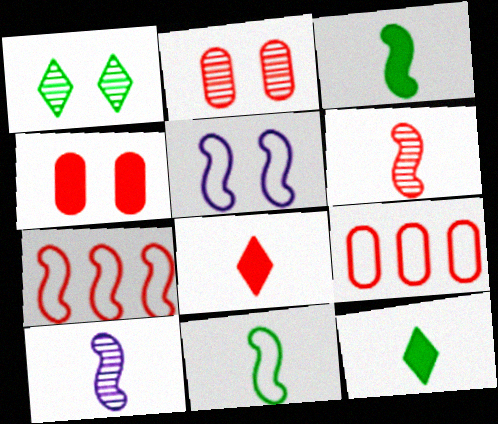[[1, 4, 5], 
[2, 7, 8], 
[5, 7, 11]]